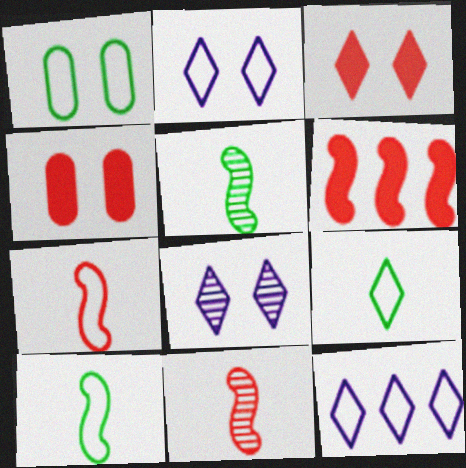[[1, 7, 12], 
[4, 5, 12]]